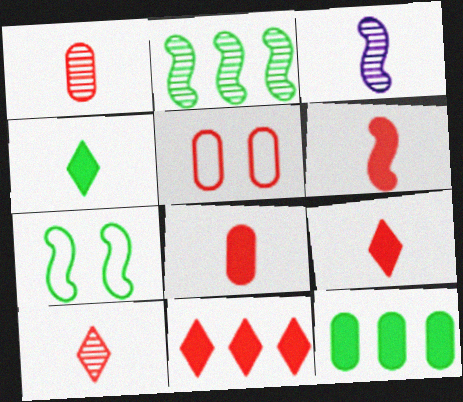[[6, 8, 9]]